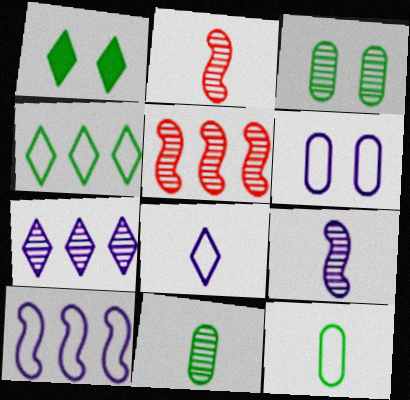[[2, 3, 7], 
[6, 8, 10]]